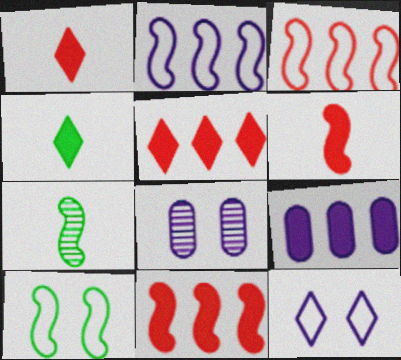[[3, 4, 8]]